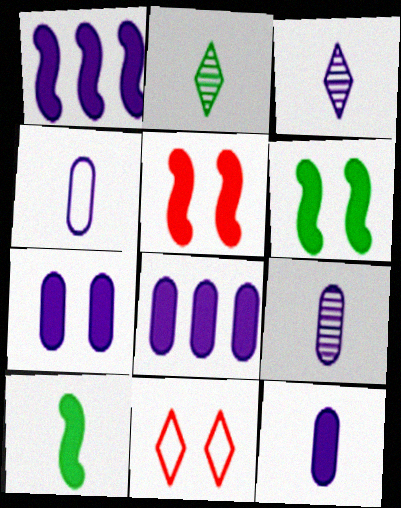[[1, 5, 10], 
[4, 9, 12], 
[7, 8, 12]]